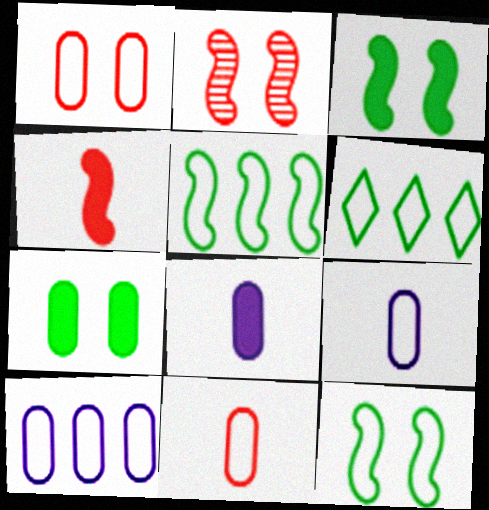[[2, 6, 8]]